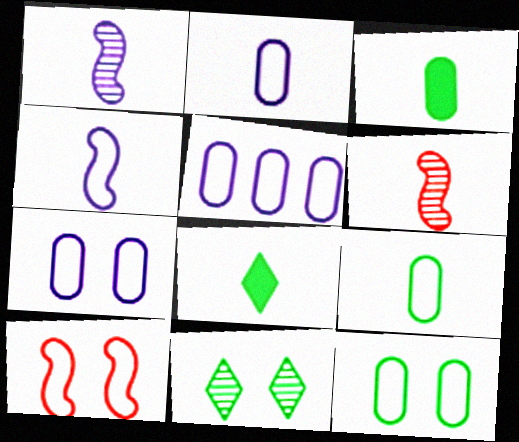[[2, 5, 7], 
[2, 6, 8]]